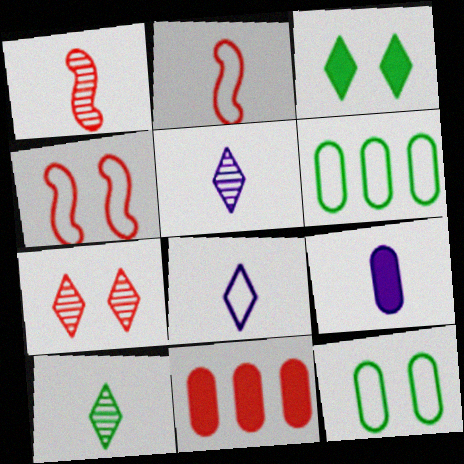[[2, 7, 11], 
[2, 9, 10], 
[4, 6, 8]]